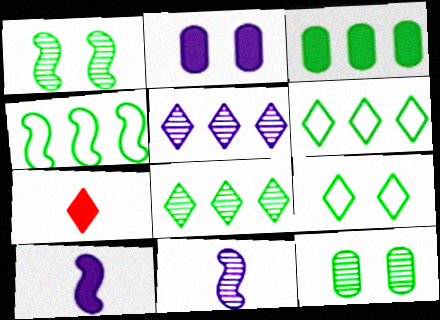[[3, 4, 8], 
[5, 7, 9]]